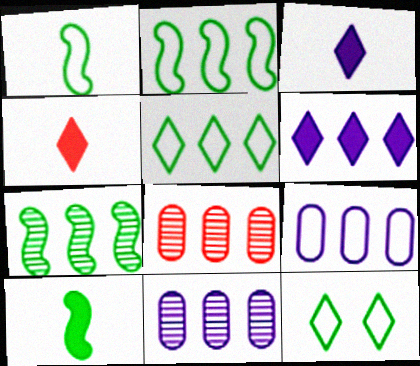[[2, 6, 8]]